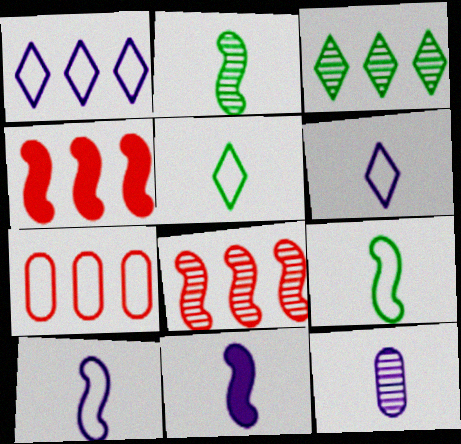[[6, 11, 12]]